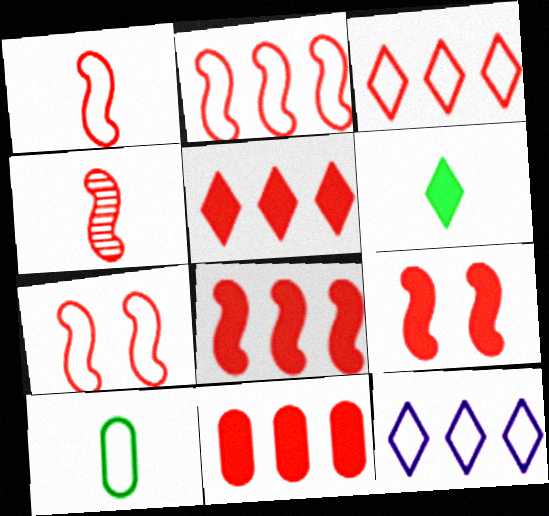[[1, 2, 7], 
[2, 4, 9], 
[4, 7, 8], 
[5, 8, 11], 
[7, 10, 12]]